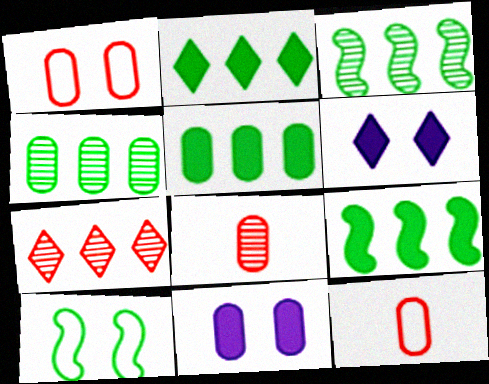[[2, 5, 9], 
[3, 6, 12], 
[4, 11, 12]]